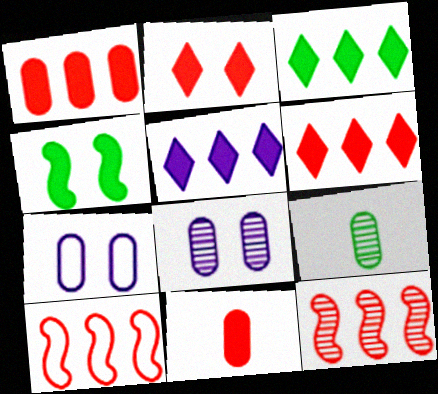[[1, 7, 9], 
[3, 5, 6], 
[4, 5, 11]]